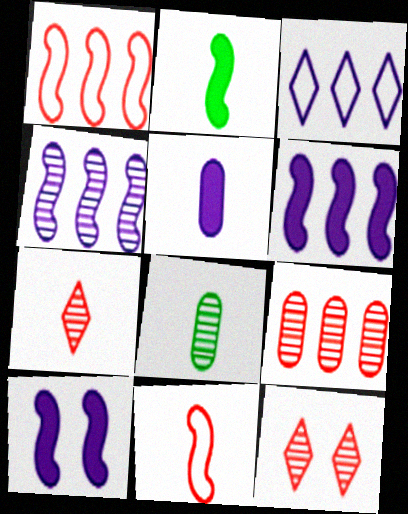[[4, 8, 12]]